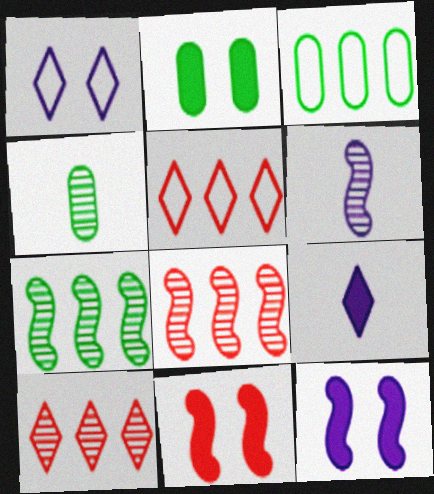[[2, 3, 4], 
[2, 5, 6], 
[4, 5, 12]]